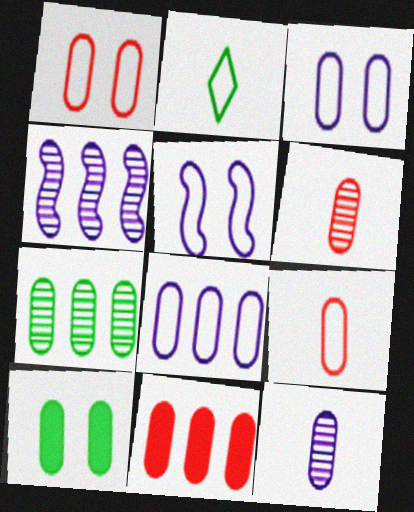[[1, 6, 11], 
[6, 8, 10], 
[7, 8, 11]]